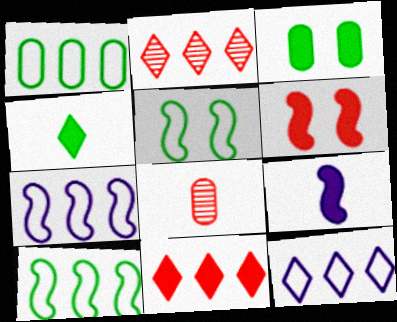[[3, 9, 11]]